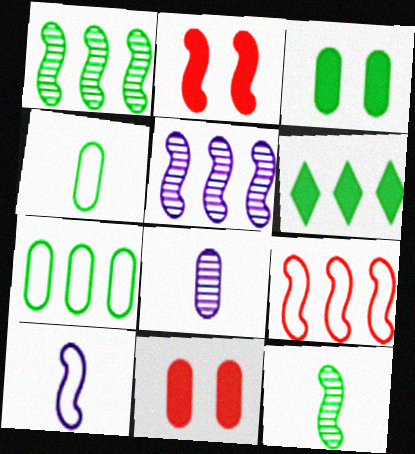[[1, 2, 10], 
[1, 6, 7], 
[7, 8, 11]]